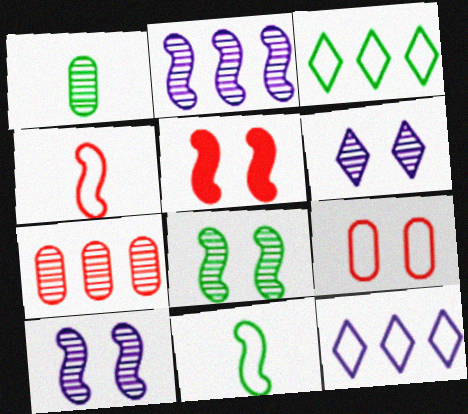[[1, 5, 12], 
[2, 5, 11], 
[9, 11, 12]]